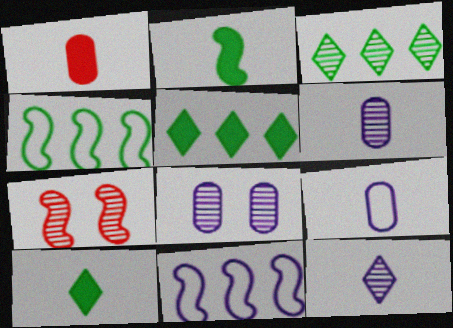[[2, 7, 11], 
[3, 6, 7], 
[5, 7, 9]]